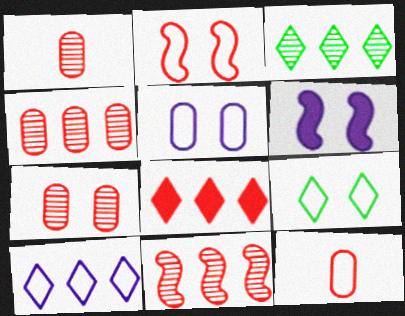[[1, 2, 8], 
[1, 4, 7], 
[2, 5, 9], 
[3, 6, 12], 
[3, 8, 10], 
[6, 7, 9]]